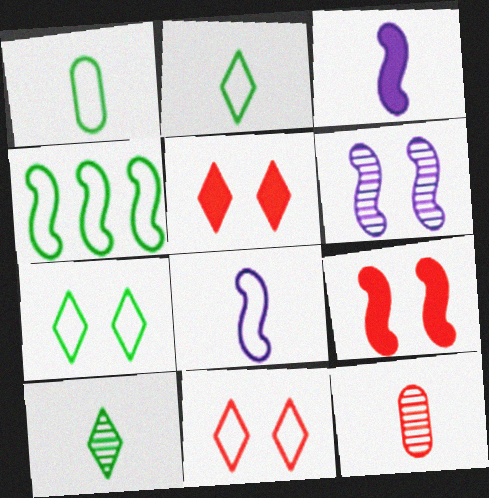[[1, 4, 7], 
[2, 3, 12]]